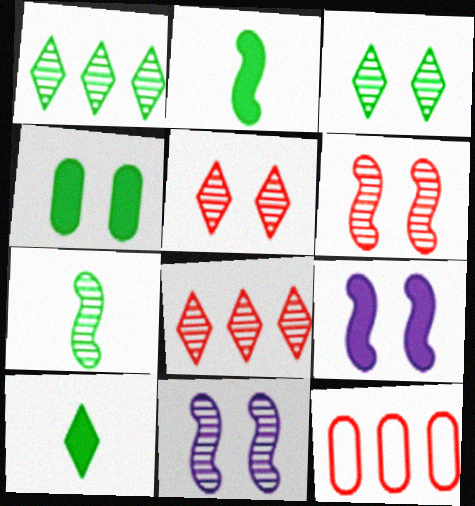[[10, 11, 12]]